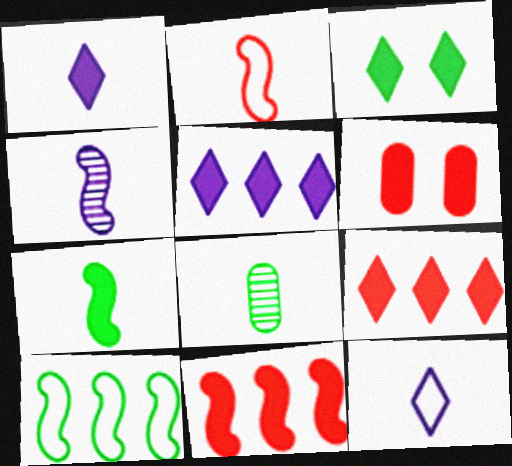[[1, 2, 8], 
[1, 3, 9], 
[2, 4, 7], 
[3, 8, 10], 
[5, 6, 7]]